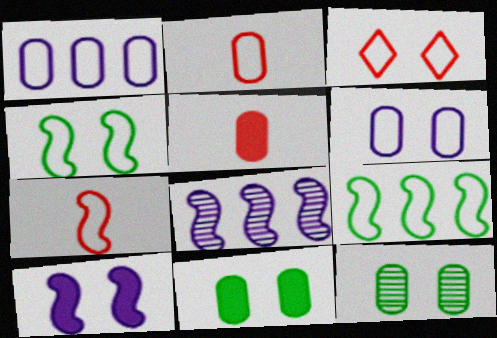[[1, 5, 12], 
[3, 4, 6], 
[3, 10, 12]]